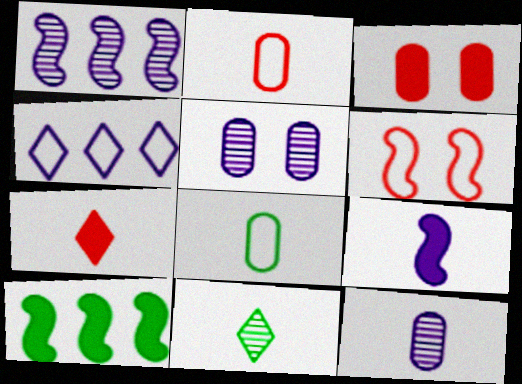[[2, 9, 11], 
[4, 5, 9], 
[4, 6, 8]]